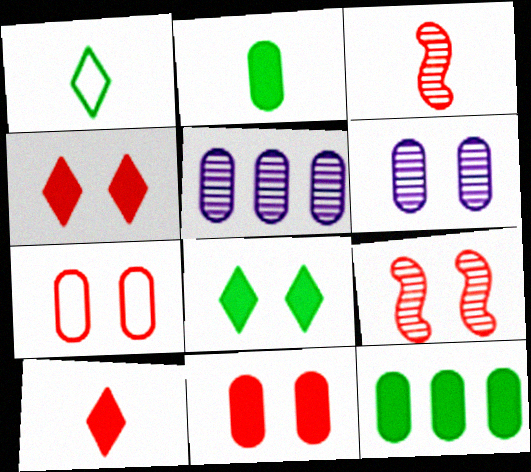[[2, 5, 7], 
[4, 7, 9]]